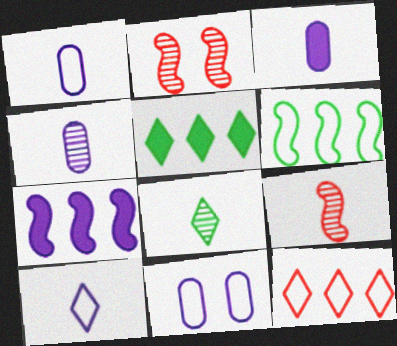[[1, 2, 5], 
[1, 3, 4], 
[4, 8, 9], 
[5, 9, 11]]